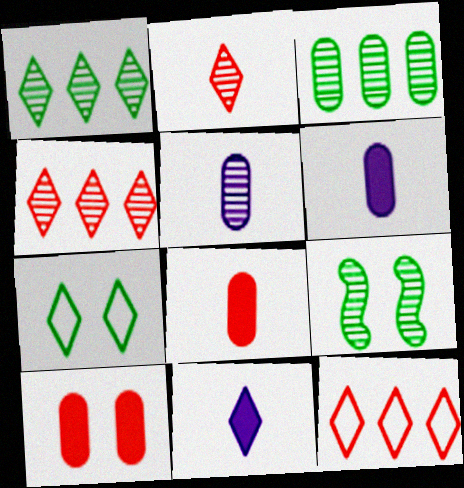[[4, 5, 9], 
[4, 7, 11], 
[6, 9, 12]]